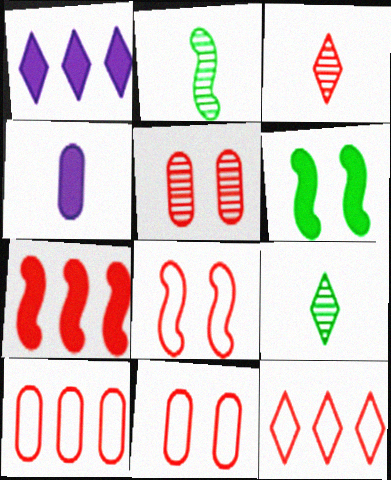[[1, 2, 11], 
[3, 7, 11]]